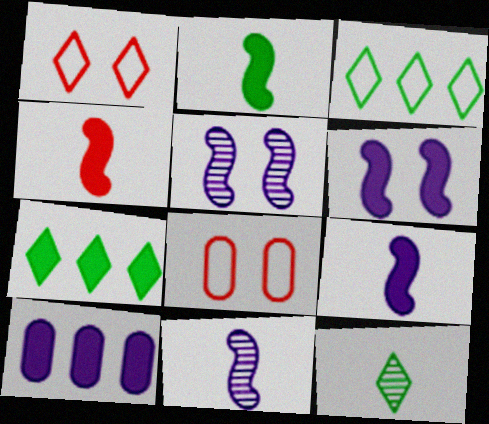[[2, 4, 9], 
[7, 8, 11]]